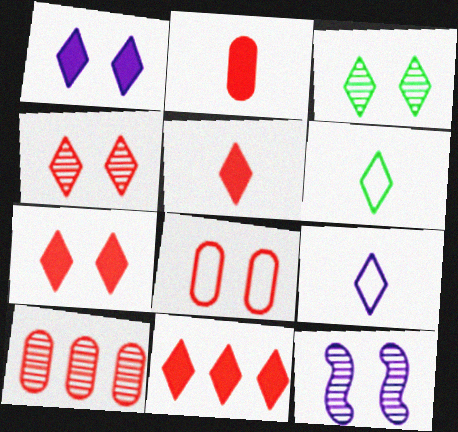[[2, 8, 10], 
[3, 9, 11], 
[5, 7, 11]]